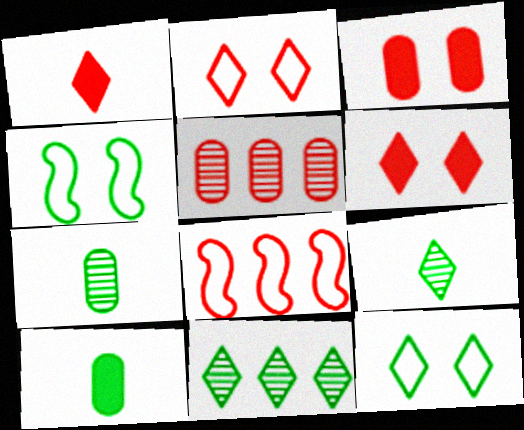[[4, 10, 11]]